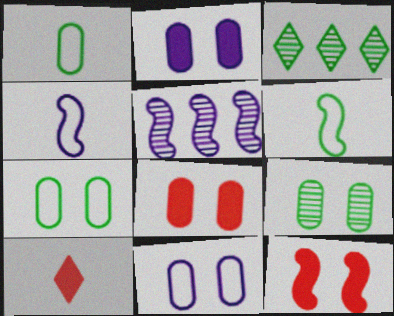[[3, 4, 8], 
[5, 6, 12], 
[5, 7, 10], 
[8, 9, 11]]